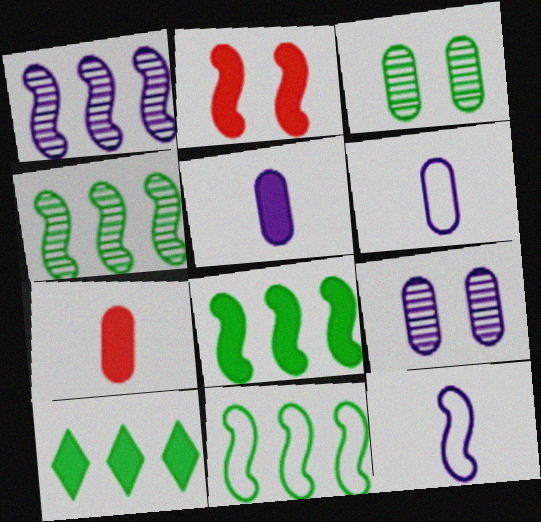[[2, 4, 12], 
[2, 5, 10], 
[4, 8, 11]]